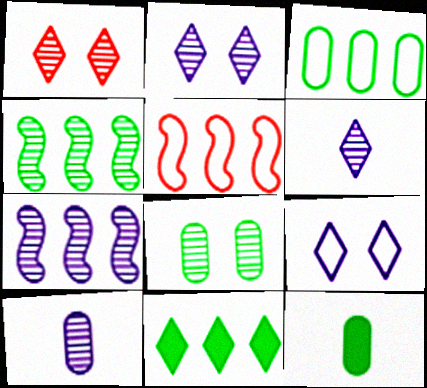[[1, 4, 10], 
[2, 5, 12], 
[2, 7, 10], 
[3, 4, 11], 
[3, 8, 12]]